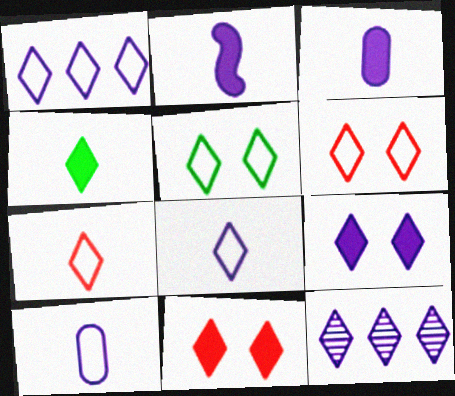[[1, 5, 7], 
[4, 6, 12], 
[8, 9, 12]]